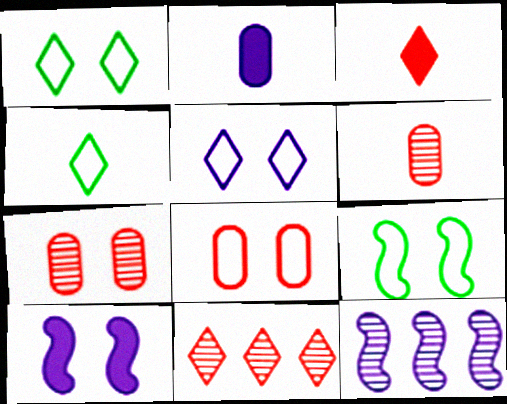[[1, 7, 10], 
[2, 5, 12], 
[2, 9, 11], 
[5, 8, 9]]